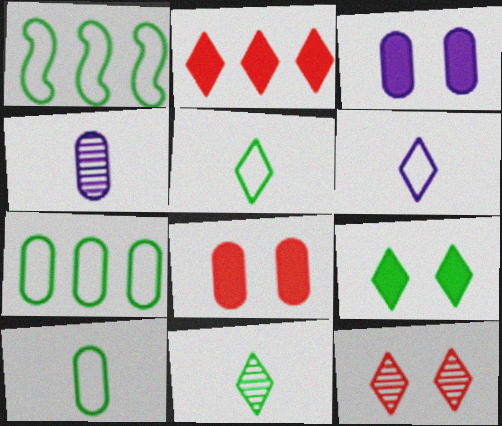[[4, 7, 8]]